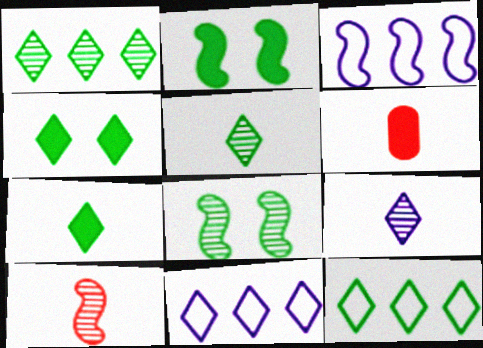[[2, 3, 10], 
[4, 5, 12], 
[6, 8, 11]]